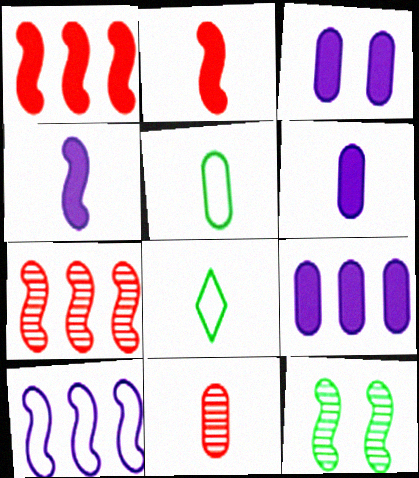[[2, 10, 12], 
[3, 6, 9], 
[3, 7, 8], 
[4, 8, 11], 
[5, 6, 11]]